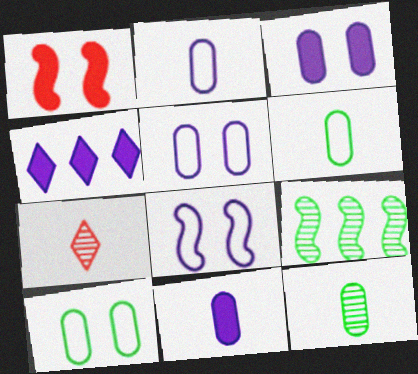[]